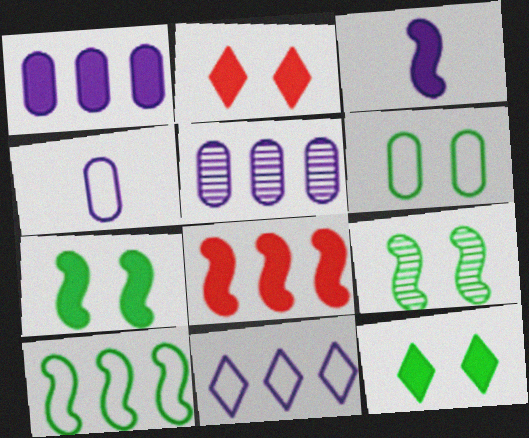[[3, 7, 8], 
[6, 9, 12]]